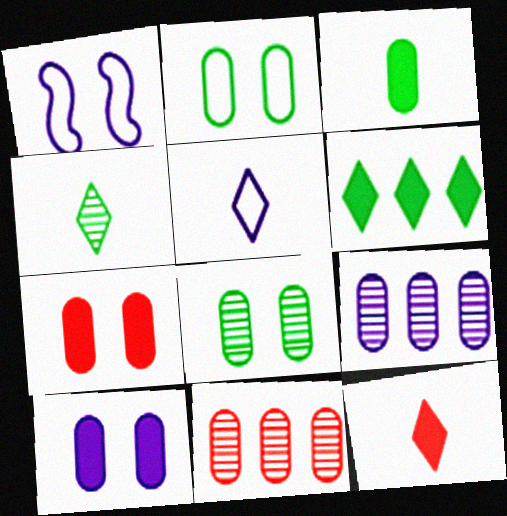[[4, 5, 12]]